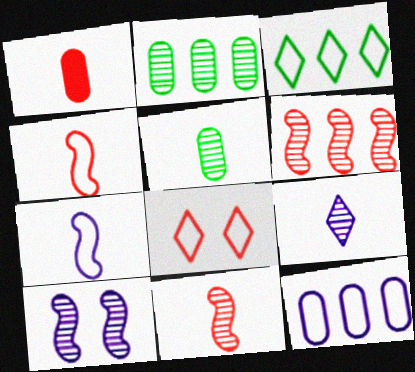[[1, 3, 10], 
[1, 6, 8], 
[5, 9, 11]]